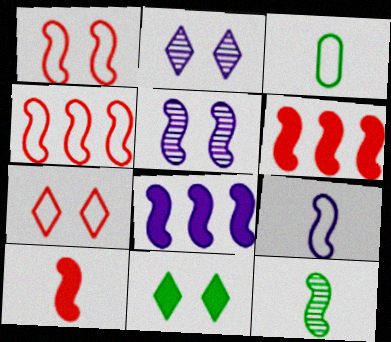[[1, 8, 12], 
[2, 3, 6], 
[2, 7, 11], 
[5, 8, 9], 
[9, 10, 12]]